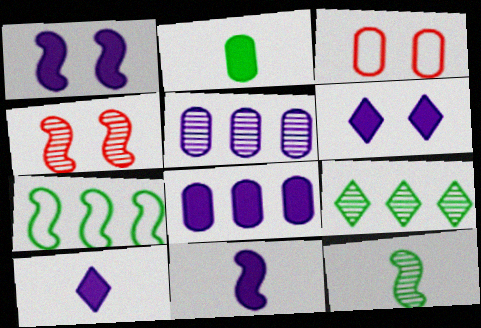[[1, 8, 10], 
[2, 3, 5], 
[3, 9, 11], 
[4, 7, 11], 
[6, 8, 11]]